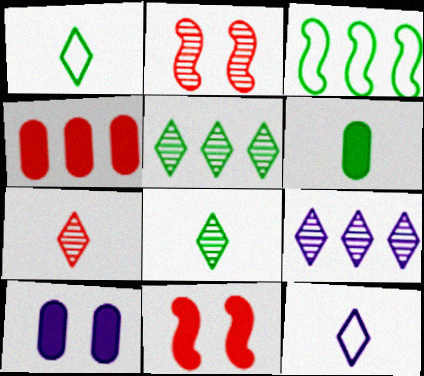[[3, 4, 9], 
[3, 7, 10], 
[4, 6, 10]]